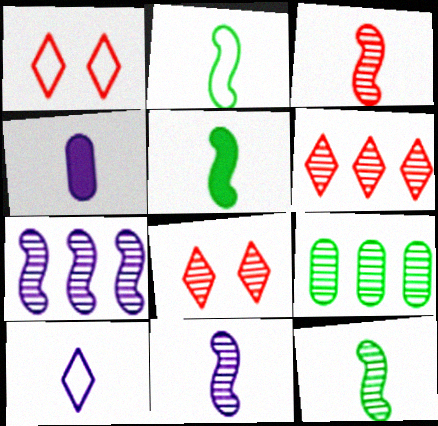[[2, 5, 12], 
[3, 11, 12], 
[4, 10, 11], 
[6, 7, 9], 
[8, 9, 11]]